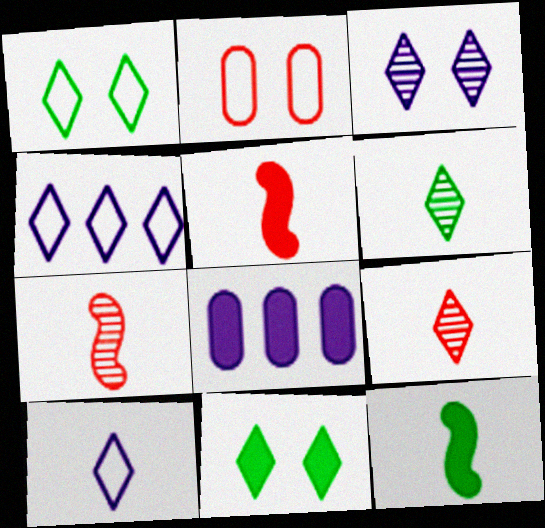[[1, 7, 8], 
[4, 9, 11], 
[5, 8, 11]]